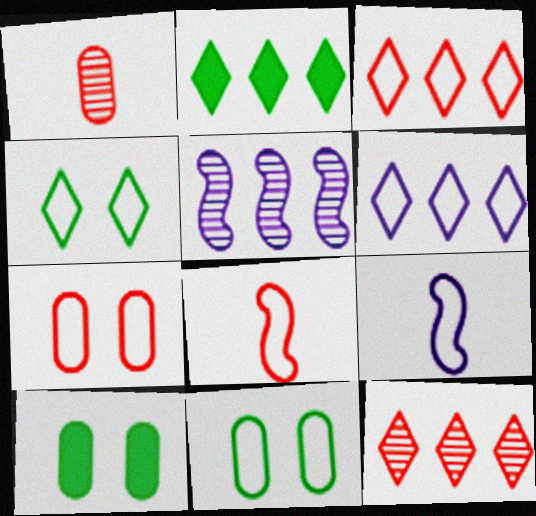[[2, 6, 12], 
[3, 7, 8], 
[3, 9, 11], 
[6, 8, 11], 
[9, 10, 12]]